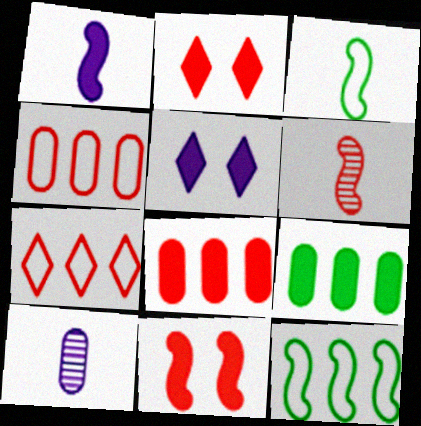[[1, 2, 9], 
[1, 3, 6], 
[2, 4, 6], 
[2, 10, 12]]